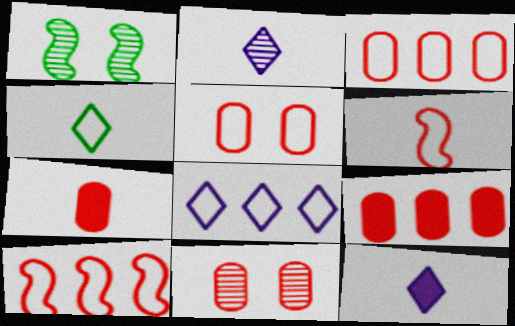[[1, 3, 12], 
[1, 7, 8], 
[3, 7, 11]]